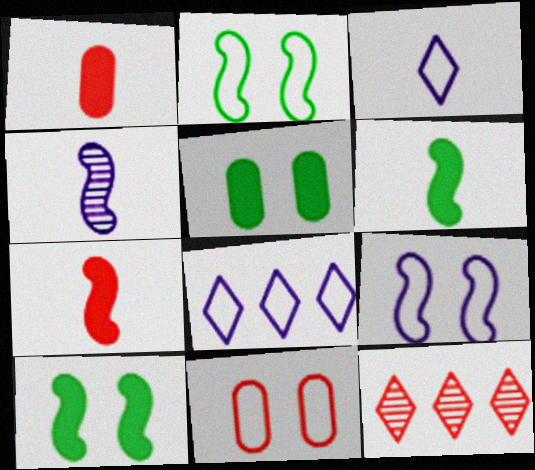[[7, 11, 12]]